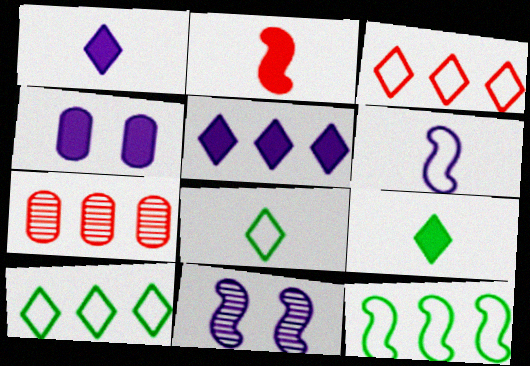[[2, 11, 12], 
[5, 7, 12]]